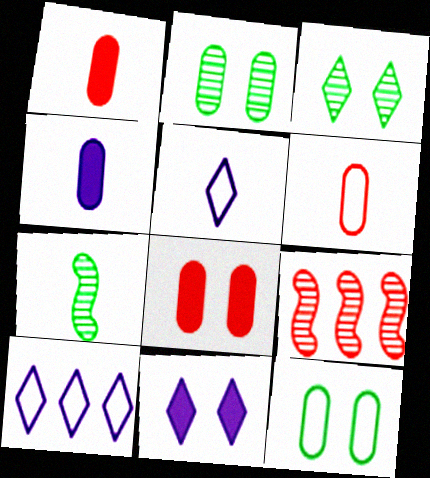[[1, 5, 7], 
[7, 8, 10]]